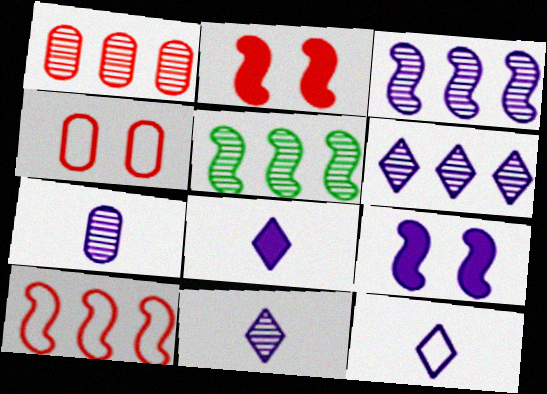[[1, 5, 6], 
[4, 5, 8], 
[8, 11, 12]]